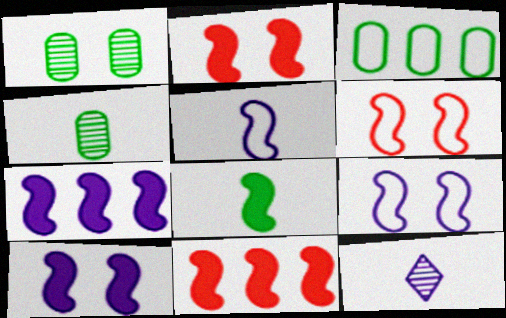[[2, 3, 12], 
[2, 7, 8], 
[8, 10, 11]]